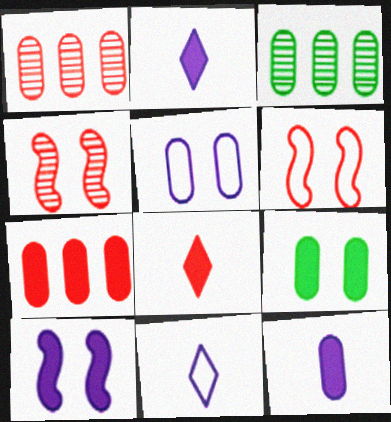[[1, 6, 8], 
[2, 3, 6], 
[7, 9, 12]]